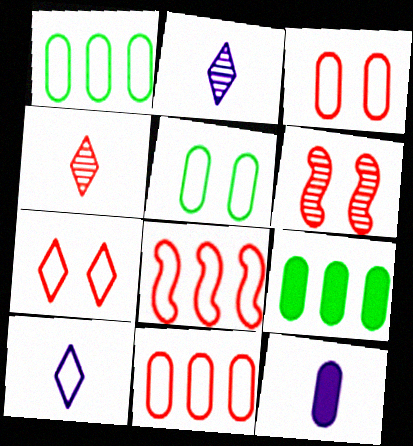[[5, 8, 10], 
[6, 9, 10]]